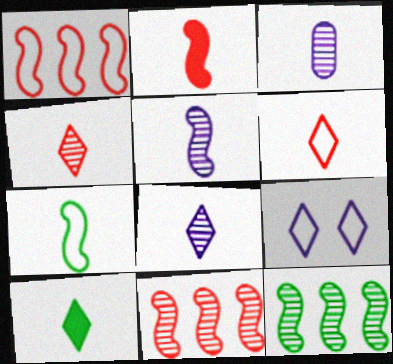[[2, 5, 7], 
[3, 5, 8], 
[6, 8, 10]]